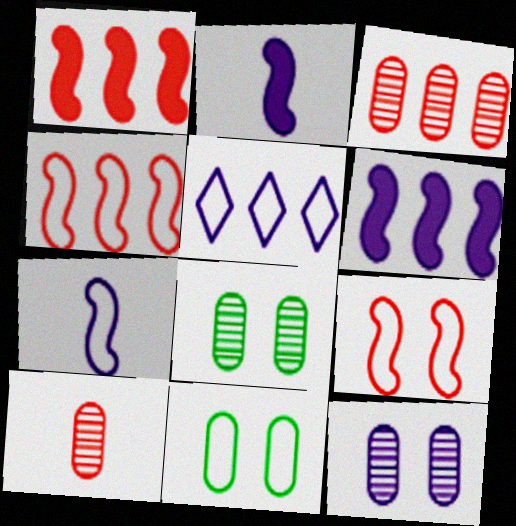[[2, 5, 12]]